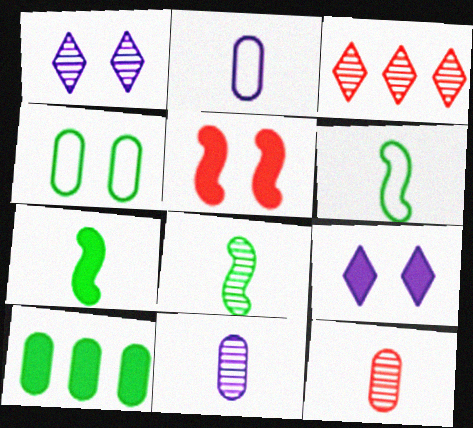[[1, 4, 5], 
[6, 7, 8]]